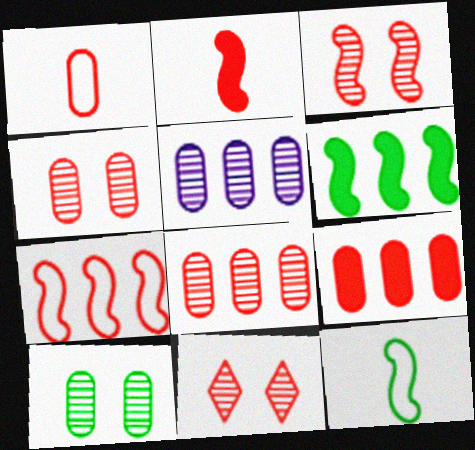[[1, 4, 9], 
[2, 3, 7], 
[3, 4, 11]]